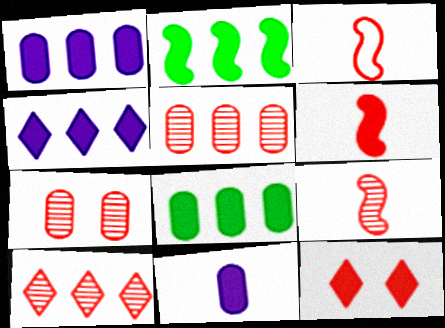[[2, 11, 12], 
[3, 5, 12], 
[3, 6, 9], 
[7, 9, 10]]